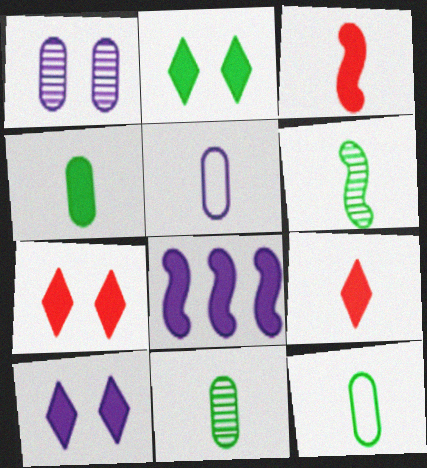[[2, 7, 10], 
[4, 7, 8], 
[4, 11, 12], 
[5, 6, 9]]